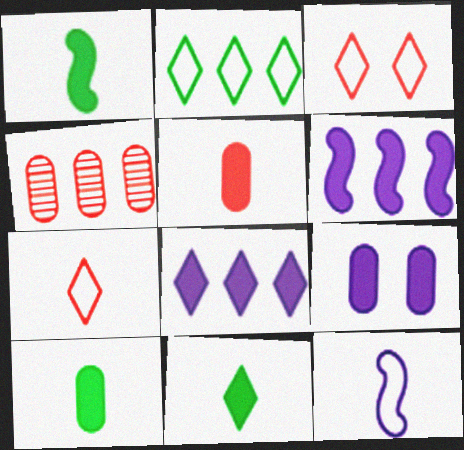[[1, 10, 11], 
[2, 4, 6]]